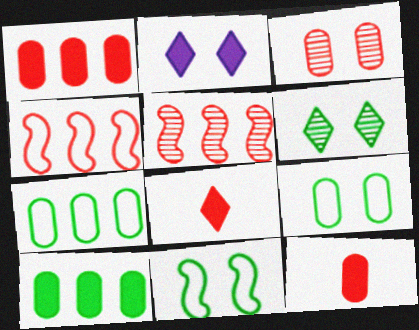[[2, 3, 11], 
[3, 4, 8]]